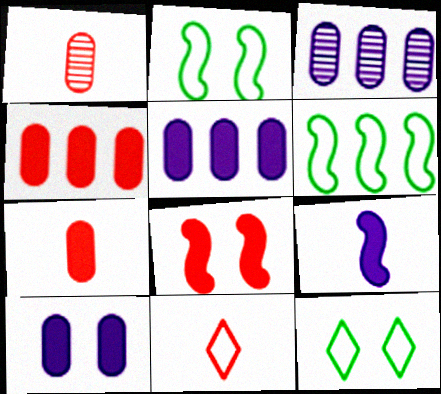[]